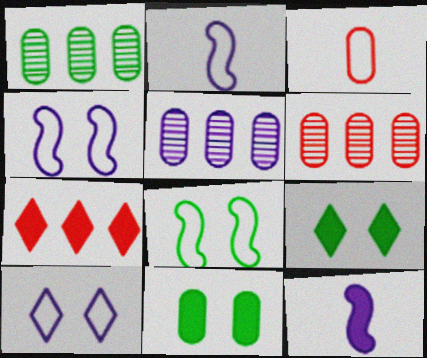[[1, 5, 6], 
[2, 6, 9], 
[3, 5, 11], 
[5, 10, 12], 
[7, 11, 12]]